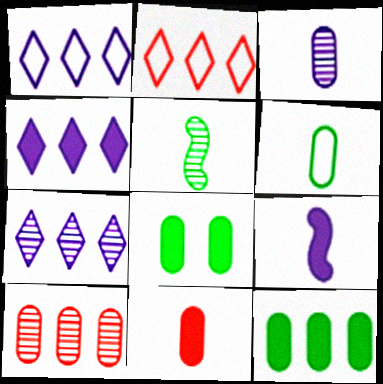[[1, 4, 7], 
[3, 6, 11]]